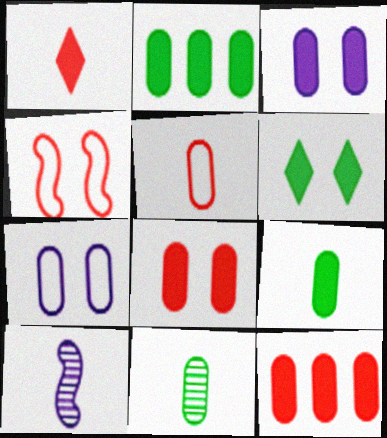[[3, 9, 12], 
[7, 11, 12]]